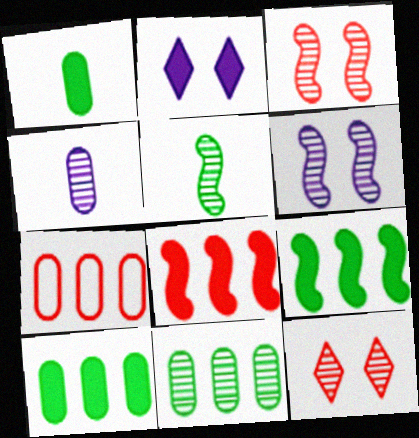[[1, 2, 8], 
[2, 5, 7]]